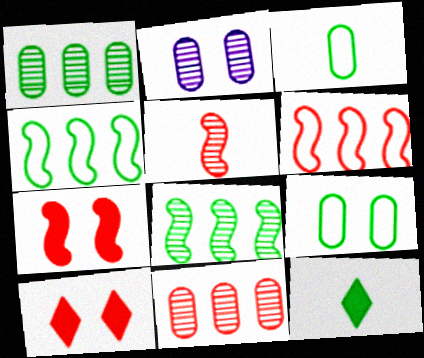[[2, 6, 12], 
[5, 6, 7], 
[8, 9, 12]]